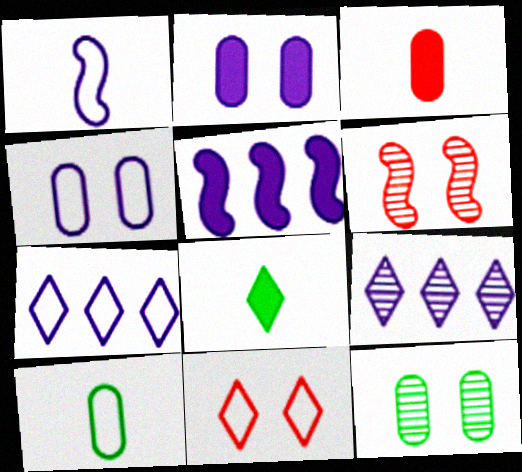[[1, 2, 9], 
[1, 4, 7], 
[8, 9, 11]]